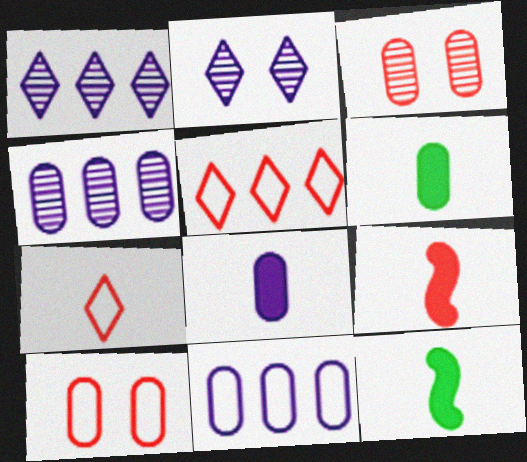[[1, 10, 12], 
[3, 5, 9], 
[3, 6, 11], 
[4, 6, 10]]